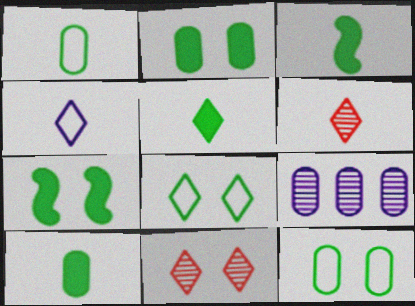[[3, 5, 10], 
[4, 5, 6]]